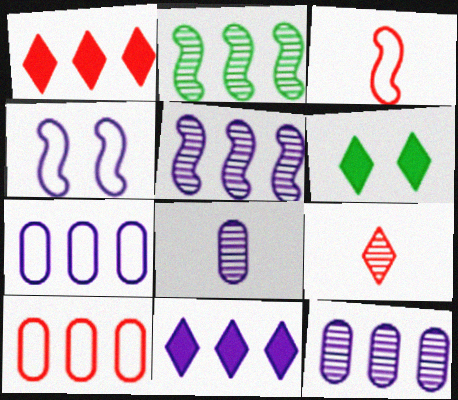[[1, 2, 7], 
[2, 10, 11], 
[3, 6, 12], 
[4, 8, 11], 
[5, 7, 11]]